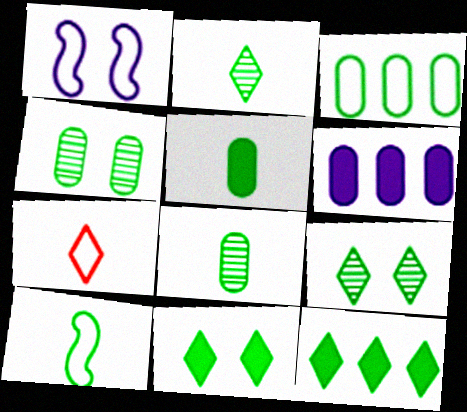[[1, 3, 7], 
[2, 5, 10], 
[3, 4, 5], 
[4, 10, 12]]